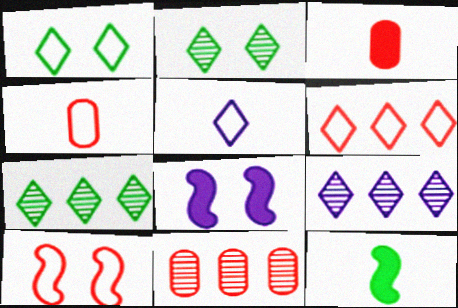[[1, 5, 6], 
[4, 6, 10], 
[4, 7, 8]]